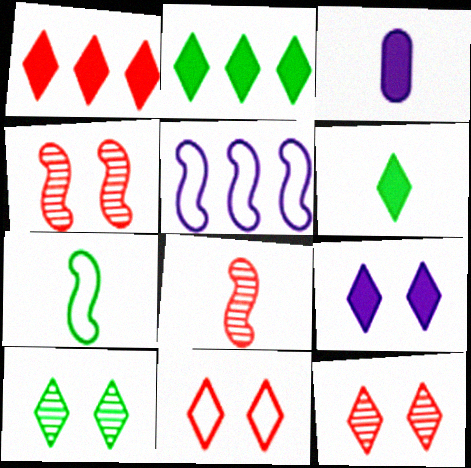[[1, 6, 9], 
[9, 10, 11]]